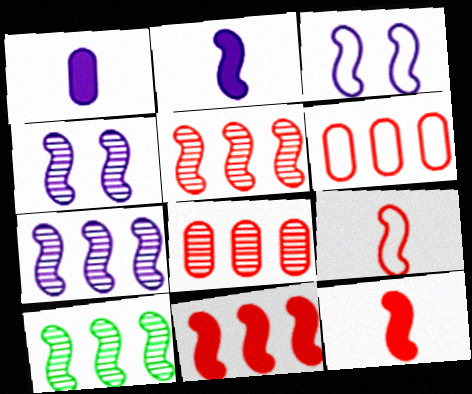[[2, 3, 7], 
[3, 10, 12], 
[5, 7, 10]]